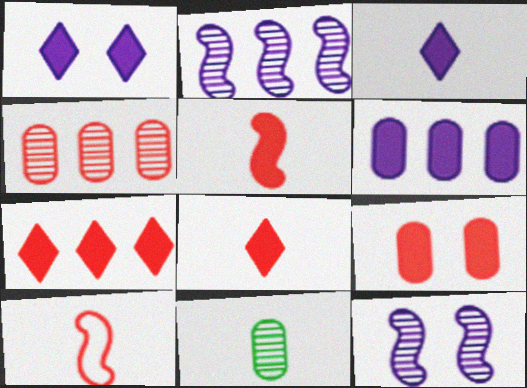[[3, 10, 11], 
[5, 7, 9]]